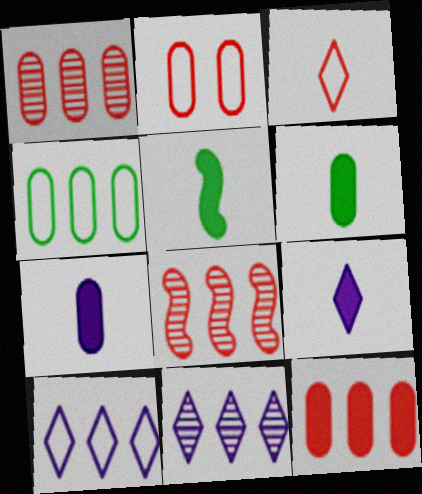[[2, 5, 11]]